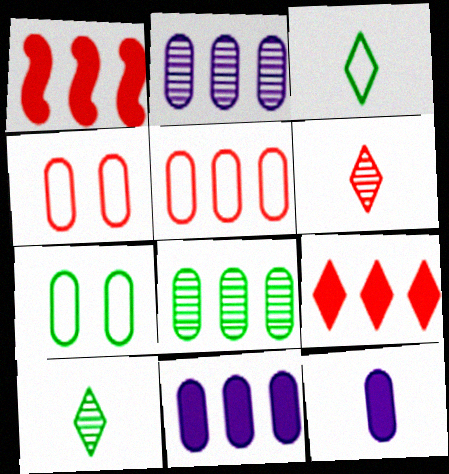[[1, 4, 6], 
[4, 8, 12], 
[5, 8, 11]]